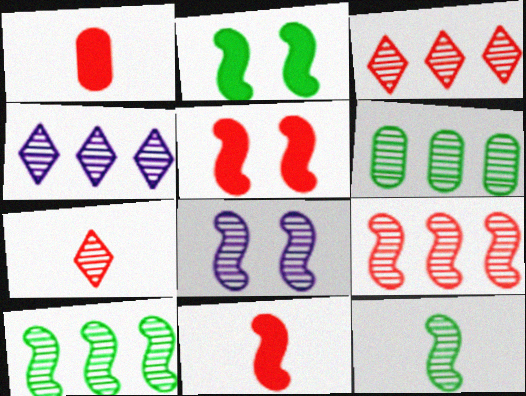[[4, 6, 9], 
[6, 7, 8], 
[8, 9, 12]]